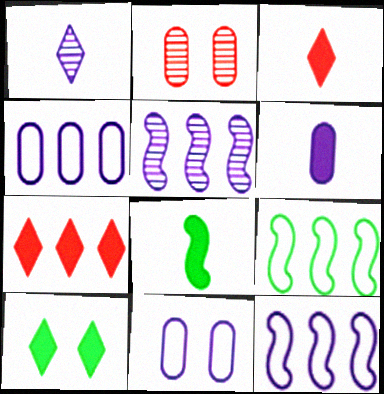[[3, 6, 8]]